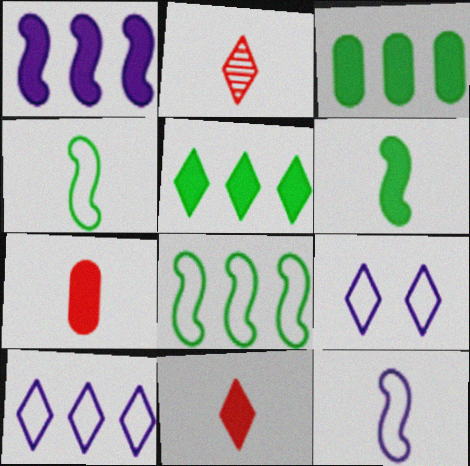[[2, 5, 9]]